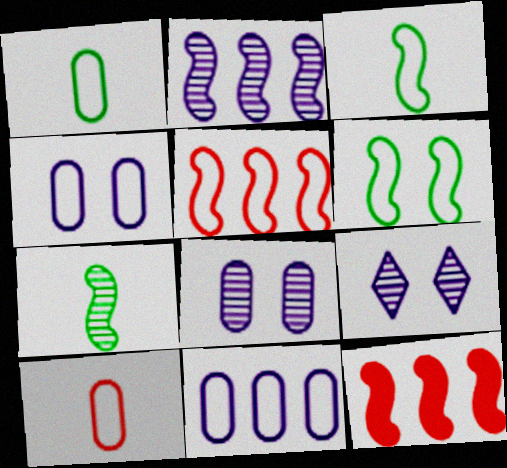[[1, 9, 12]]